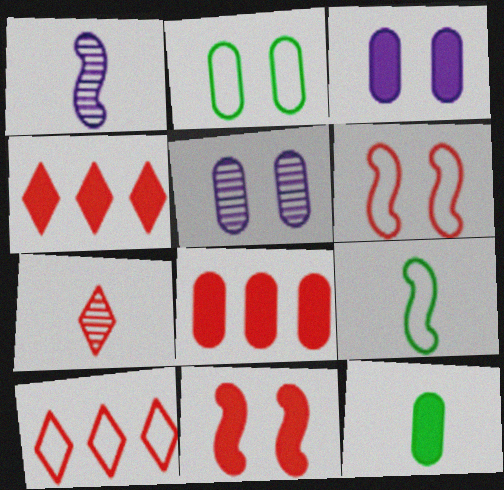[[1, 2, 4], 
[3, 8, 12], 
[4, 5, 9], 
[6, 7, 8]]